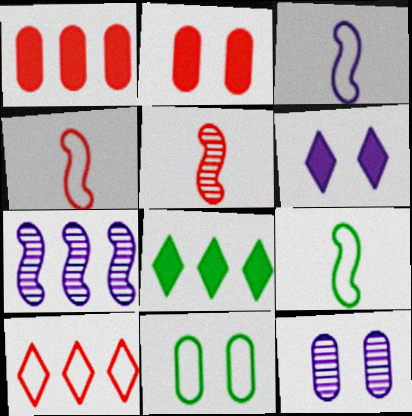[[2, 5, 10], 
[2, 11, 12], 
[3, 4, 9], 
[3, 10, 11], 
[4, 8, 12]]